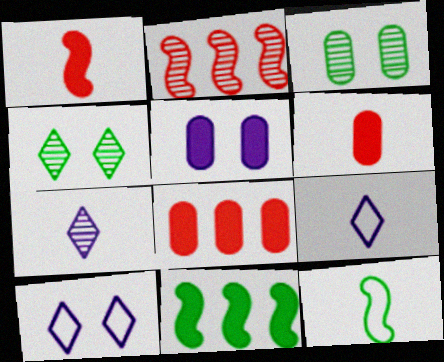[[2, 3, 7], 
[6, 7, 12]]